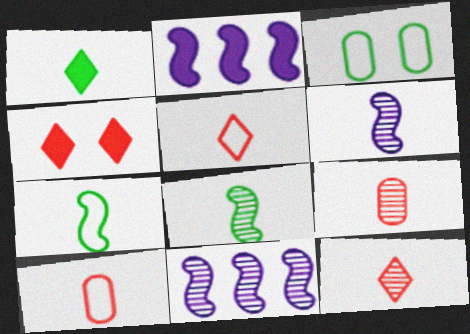[[1, 6, 10], 
[2, 3, 12]]